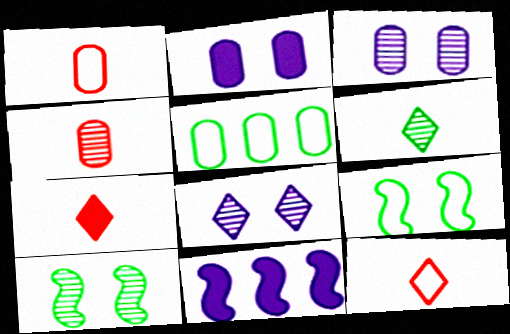[[2, 4, 5]]